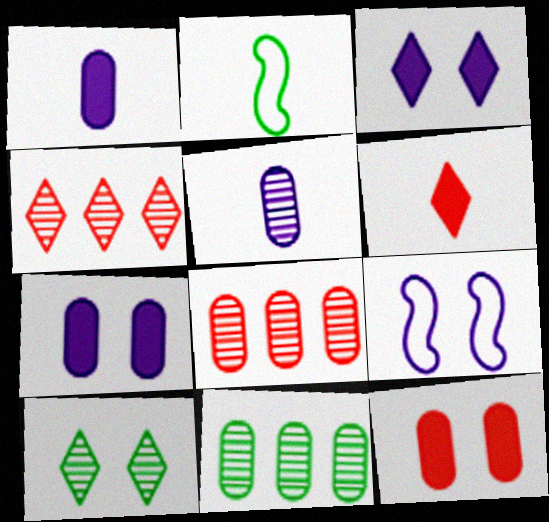[[2, 3, 8], 
[2, 4, 7], 
[2, 5, 6], 
[6, 9, 11], 
[9, 10, 12]]